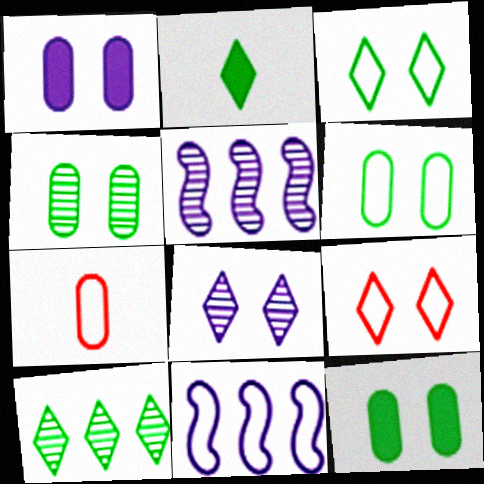[[2, 3, 10], 
[3, 7, 11], 
[4, 6, 12]]